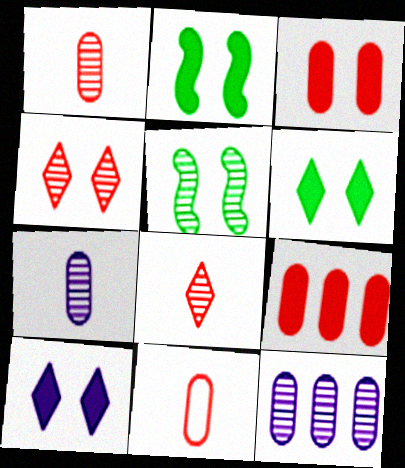[[2, 3, 10], 
[5, 8, 12]]